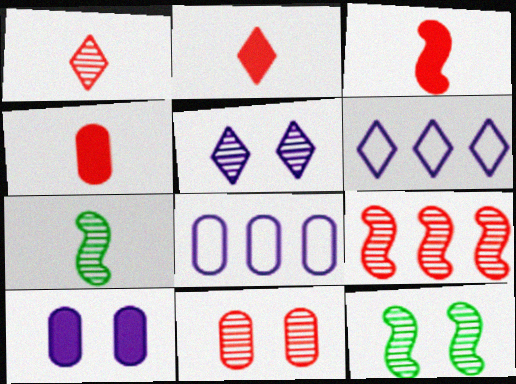[[1, 9, 11], 
[2, 3, 4], 
[2, 8, 12], 
[4, 6, 12], 
[5, 11, 12]]